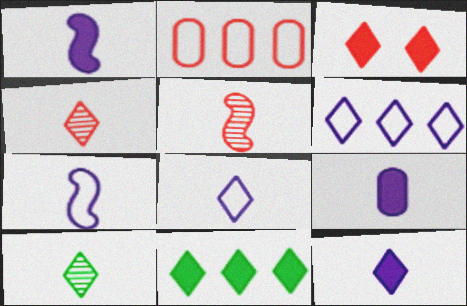[[1, 9, 12], 
[2, 3, 5], 
[3, 6, 10], 
[3, 11, 12]]